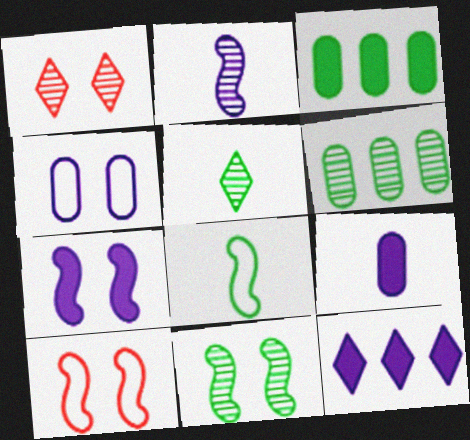[[1, 2, 6], 
[2, 4, 12], 
[5, 6, 11], 
[7, 9, 12], 
[7, 10, 11]]